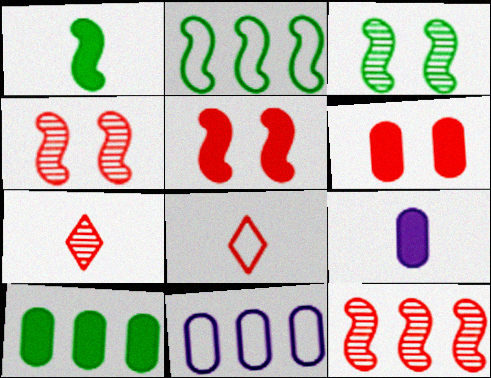[[1, 2, 3], 
[6, 8, 12], 
[6, 9, 10]]